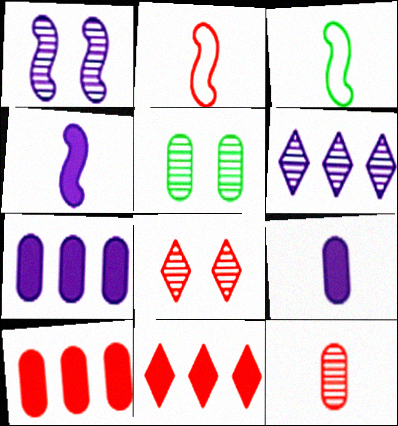[[1, 5, 8], 
[2, 8, 10], 
[3, 7, 8]]